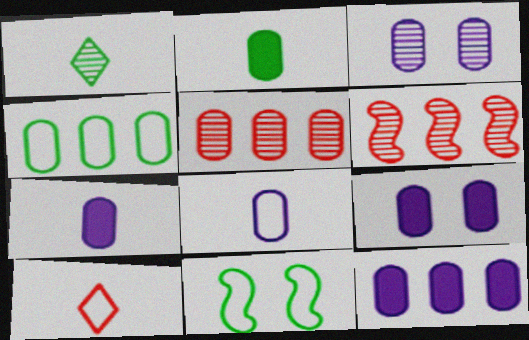[[1, 3, 6], 
[3, 8, 12], 
[4, 5, 12], 
[7, 9, 12]]